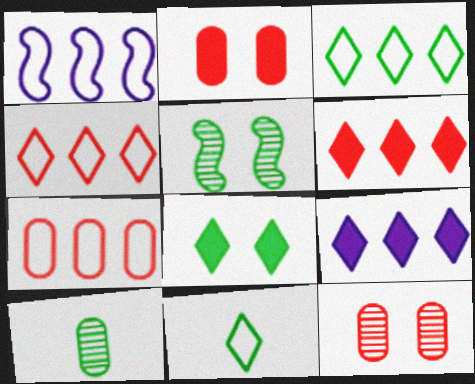[[1, 3, 7]]